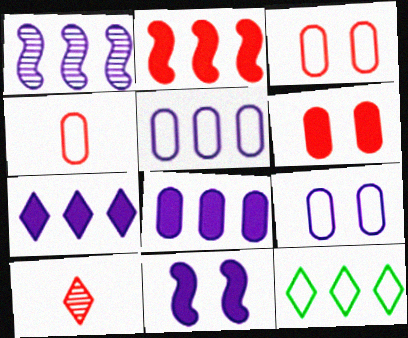[[1, 5, 7], 
[2, 3, 10]]